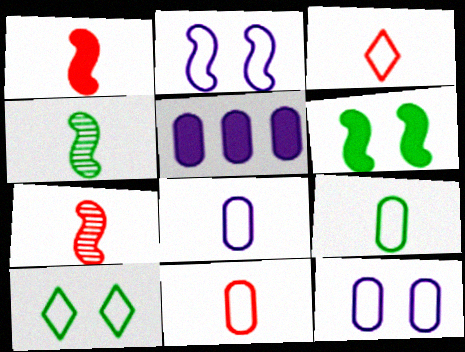[[5, 7, 10], 
[8, 9, 11]]